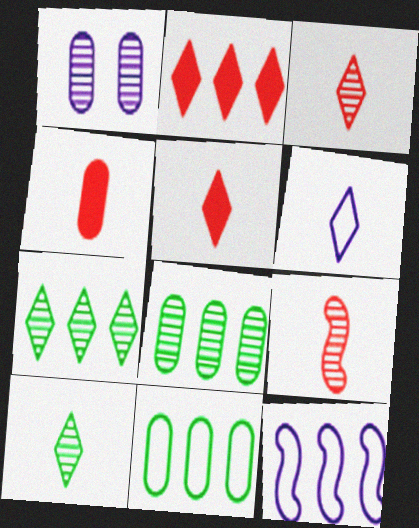[[1, 4, 11], 
[1, 7, 9], 
[2, 8, 12], 
[5, 6, 10]]